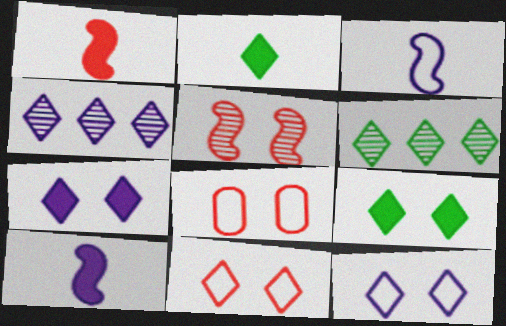[[2, 4, 11], 
[6, 8, 10]]